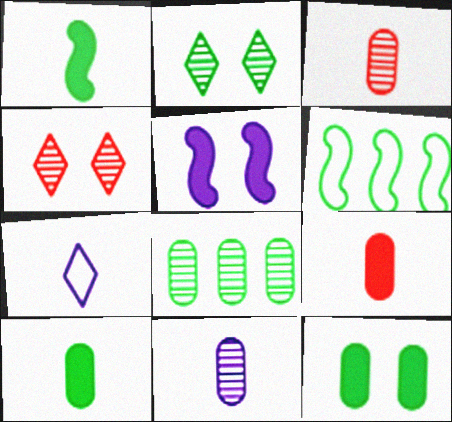[[1, 3, 7], 
[2, 6, 10]]